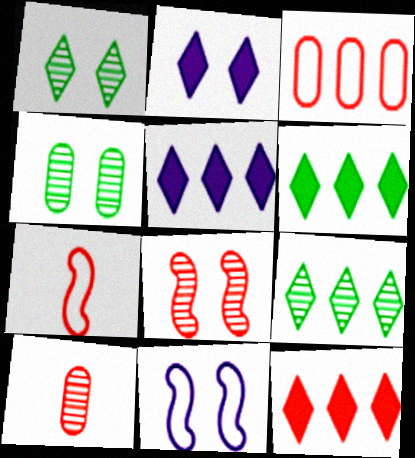[[4, 5, 7], 
[5, 6, 12], 
[6, 10, 11]]